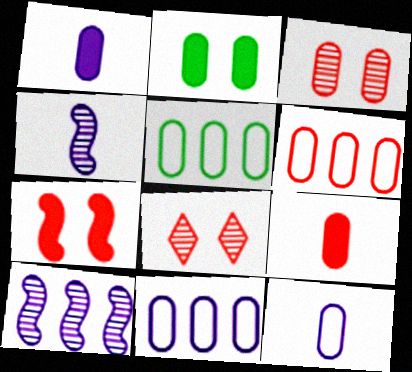[[1, 3, 5], 
[3, 6, 9], 
[5, 6, 11]]